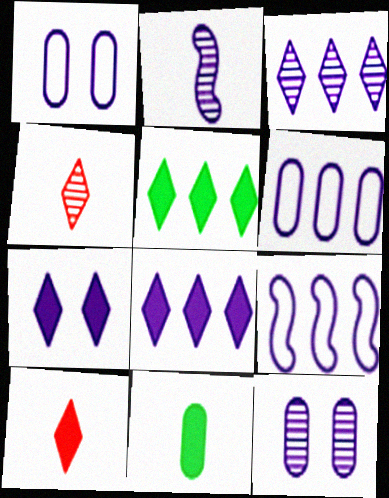[[1, 2, 8], 
[2, 3, 12], 
[2, 6, 7], 
[5, 7, 10]]